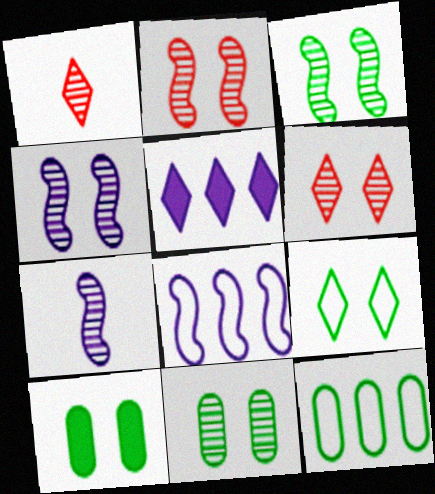[[1, 5, 9], 
[1, 8, 10], 
[2, 3, 4], 
[3, 9, 10], 
[4, 6, 11]]